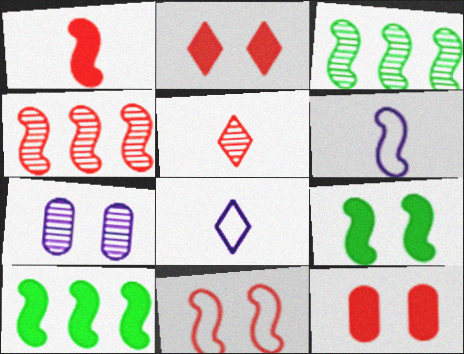[[1, 4, 11], 
[3, 5, 7], 
[3, 8, 12], 
[4, 6, 9]]